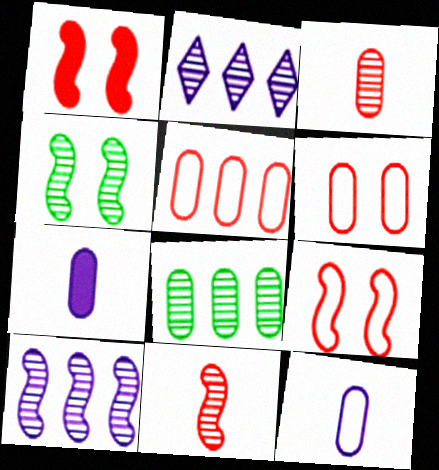[[2, 3, 4], 
[4, 10, 11], 
[6, 7, 8]]